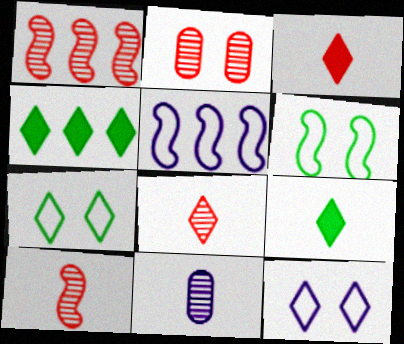[[1, 2, 8], 
[2, 5, 9], 
[4, 8, 12]]